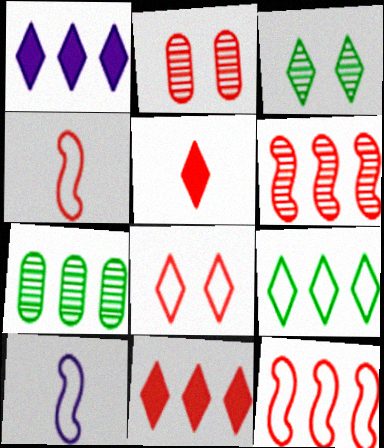[[1, 7, 12], 
[2, 4, 11], 
[2, 5, 12]]